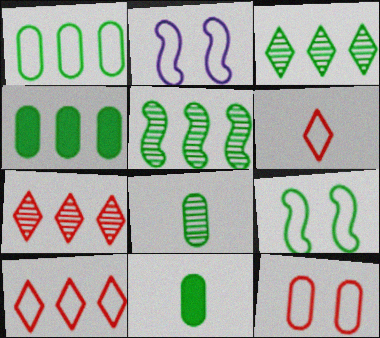[[1, 2, 6], 
[2, 7, 11], 
[3, 9, 11]]